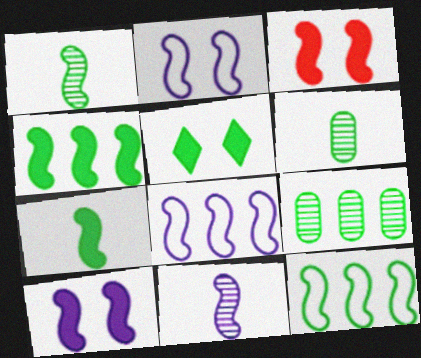[[1, 3, 8], 
[3, 11, 12], 
[5, 6, 12], 
[8, 10, 11]]